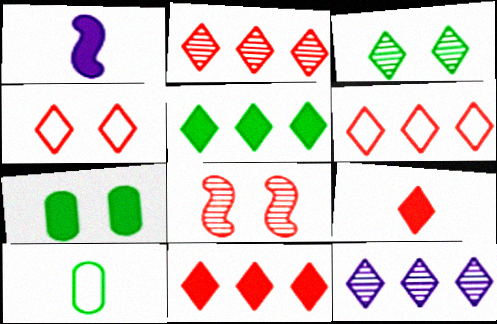[[1, 7, 11], 
[2, 4, 9], 
[2, 6, 11], 
[5, 6, 12]]